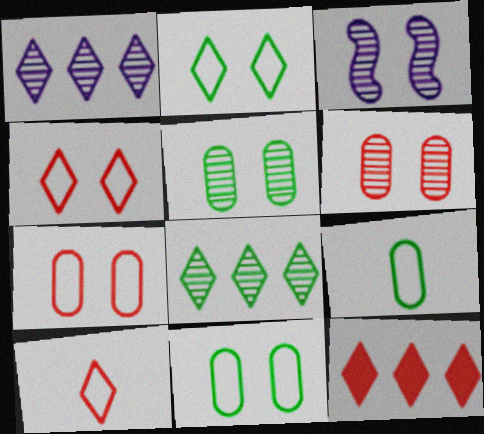[[3, 9, 12]]